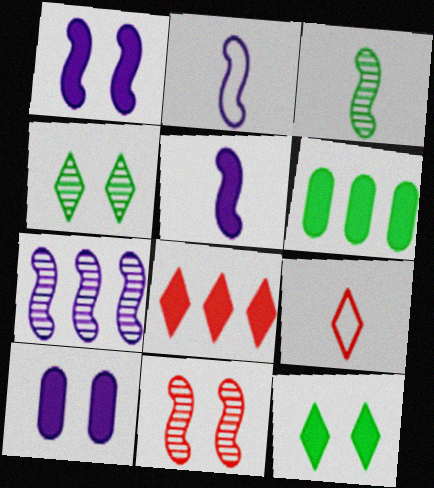[[1, 2, 7], 
[3, 7, 11]]